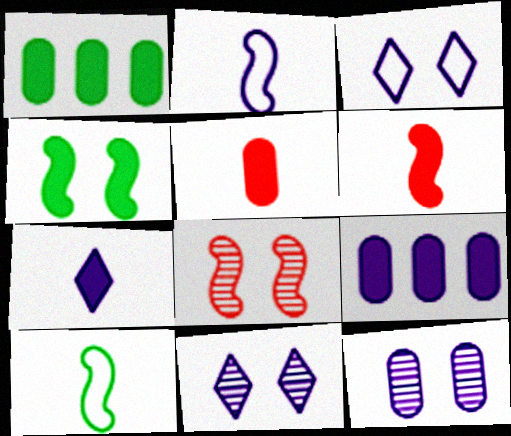[[2, 9, 11]]